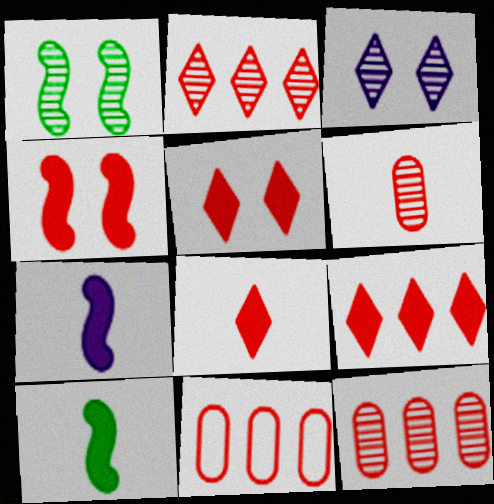[[3, 10, 11], 
[5, 8, 9]]